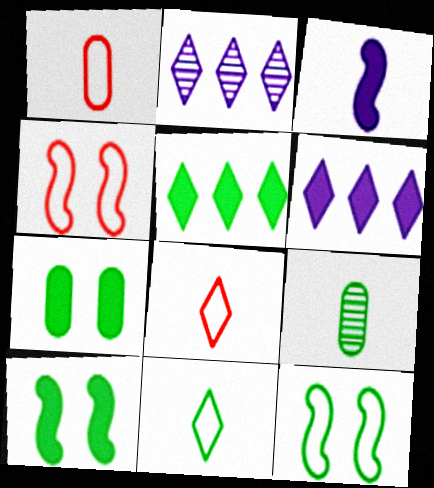[[1, 2, 10], 
[3, 8, 9], 
[4, 6, 9], 
[5, 9, 12]]